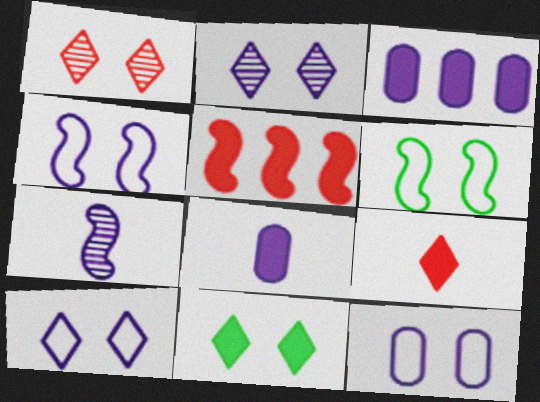[[1, 10, 11], 
[3, 7, 10], 
[4, 10, 12], 
[5, 6, 7], 
[5, 8, 11]]